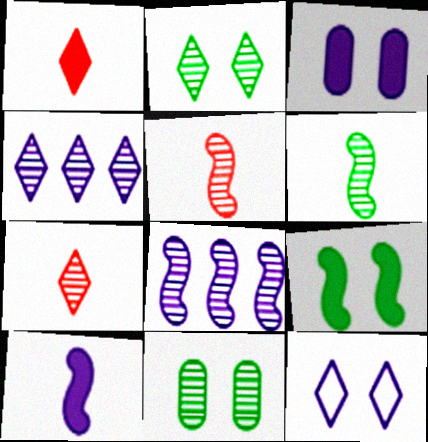[[2, 4, 7], 
[4, 5, 11], 
[7, 8, 11]]